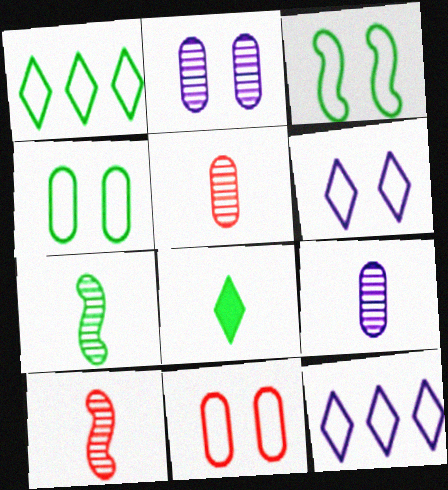[[3, 6, 11]]